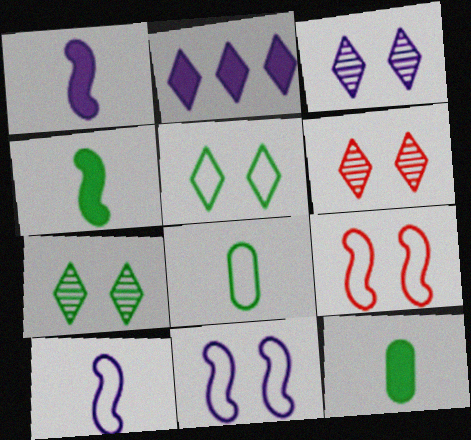[[3, 6, 7]]